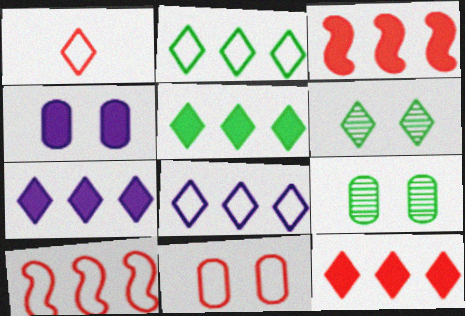[[1, 6, 7], 
[1, 10, 11], 
[4, 9, 11], 
[5, 7, 12]]